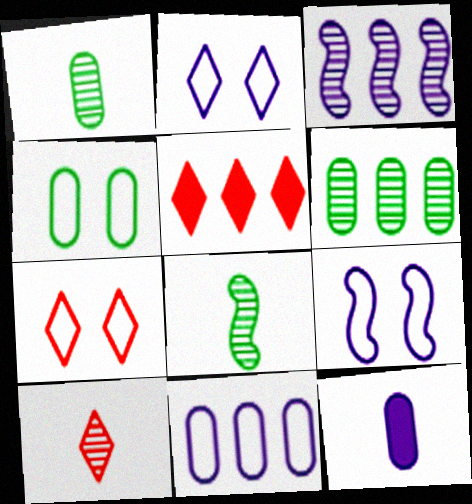[[1, 5, 9], 
[2, 3, 12], 
[4, 7, 9], 
[5, 7, 10]]